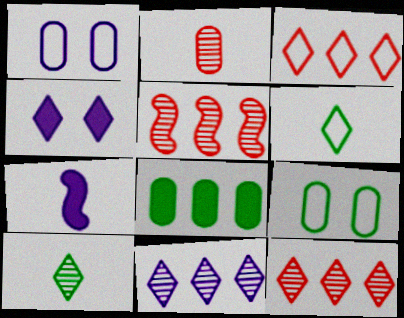[[1, 2, 8], 
[1, 7, 11], 
[2, 6, 7], 
[3, 4, 10], 
[4, 6, 12], 
[7, 9, 12]]